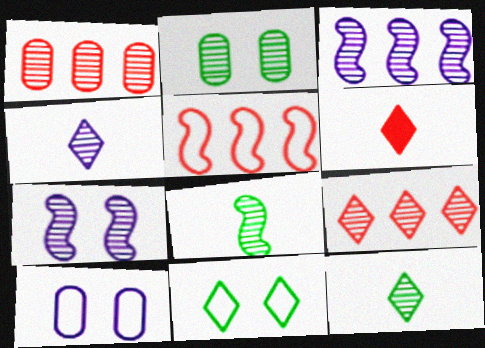[[1, 7, 12]]